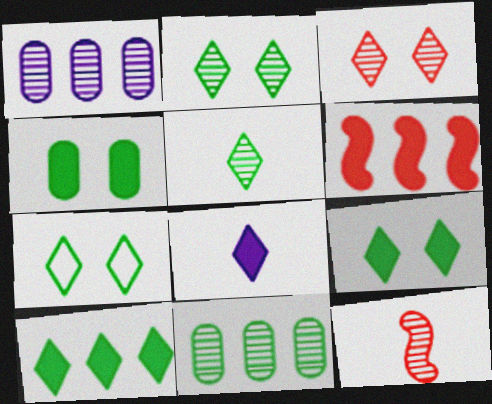[[1, 2, 12], 
[2, 7, 9], 
[4, 6, 8], 
[5, 7, 10]]